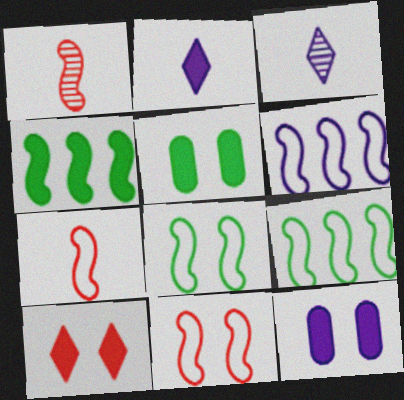[[3, 6, 12], 
[6, 7, 8]]